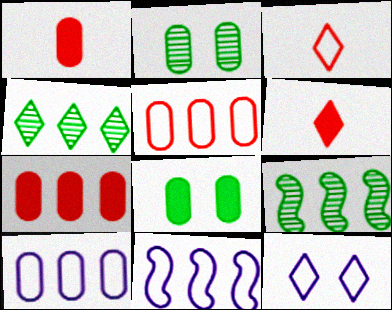[[1, 2, 10], 
[1, 9, 12], 
[2, 6, 11], 
[4, 6, 12], 
[4, 7, 11]]